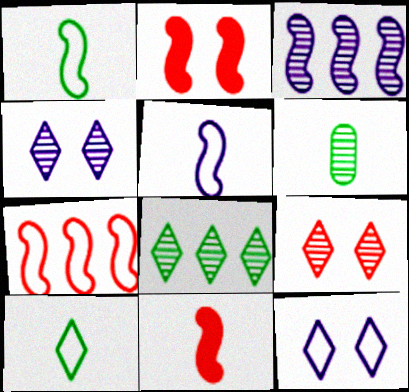[[1, 2, 3], 
[3, 6, 9]]